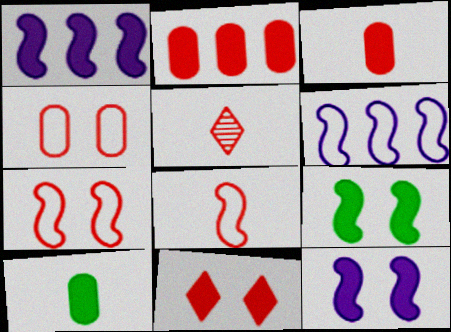[[1, 10, 11], 
[2, 5, 7], 
[3, 5, 8]]